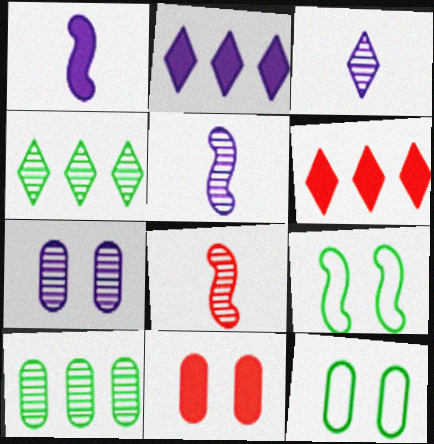[[2, 8, 12], 
[4, 7, 8], 
[5, 6, 12], 
[7, 11, 12]]